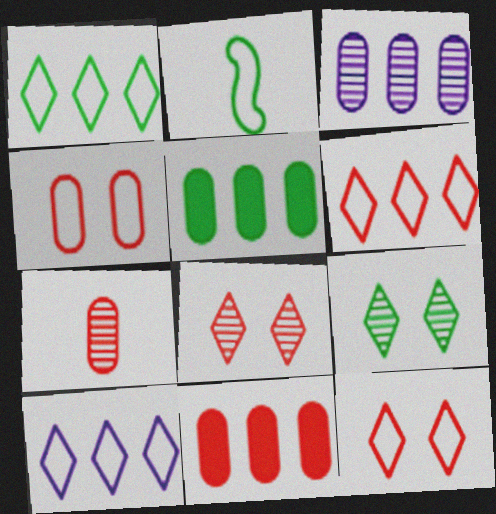[[1, 6, 10], 
[2, 4, 10], 
[2, 5, 9], 
[4, 7, 11]]